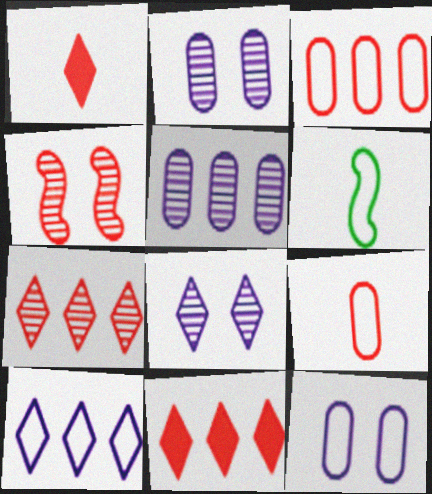[[1, 3, 4], 
[2, 6, 11], 
[4, 9, 11]]